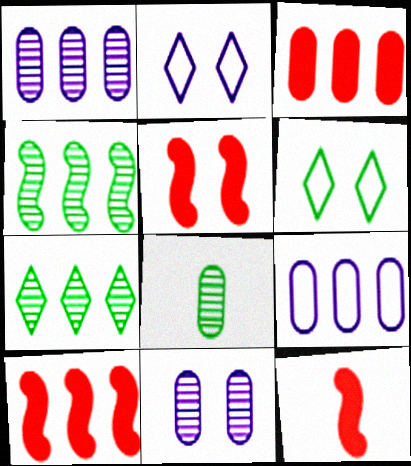[[1, 6, 12], 
[2, 8, 10], 
[5, 6, 11], 
[5, 10, 12], 
[7, 9, 10]]